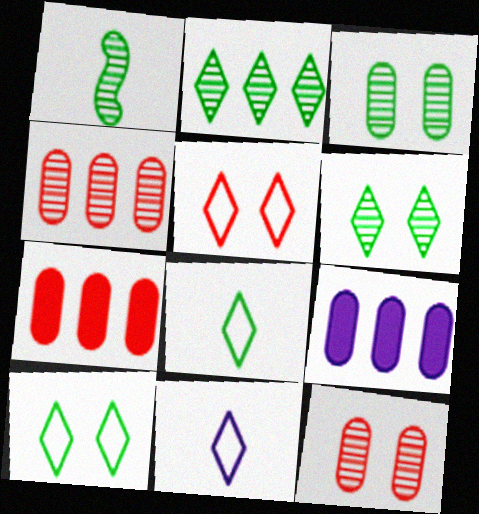[[1, 2, 3], 
[1, 5, 9]]